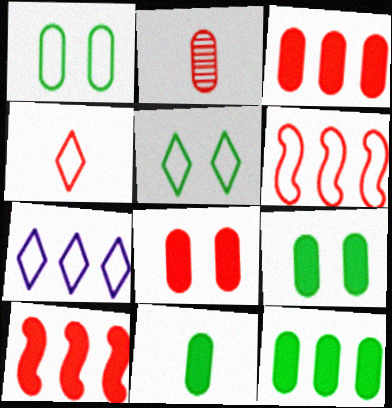[[4, 5, 7], 
[9, 11, 12]]